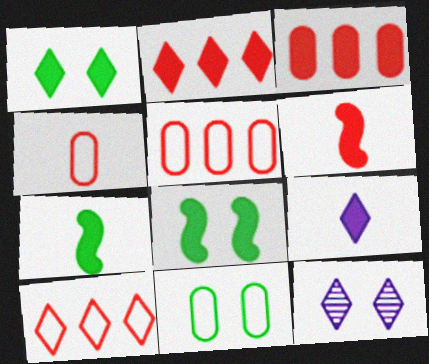[[1, 2, 9], 
[3, 8, 9], 
[5, 7, 12]]